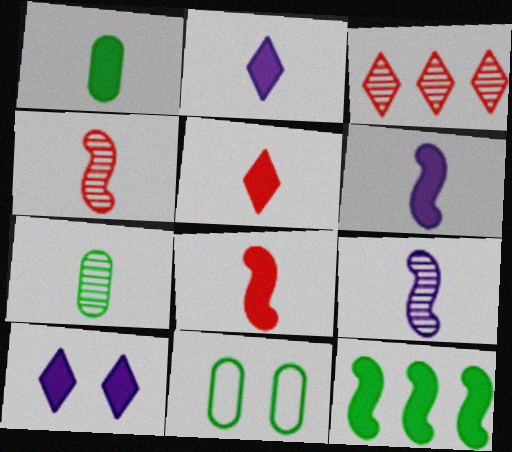[[1, 2, 8], 
[1, 5, 6], 
[3, 6, 11]]